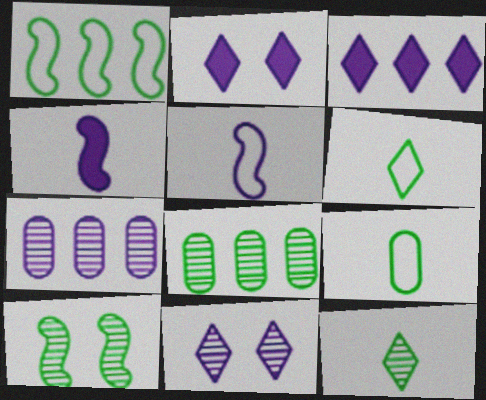[[2, 5, 7], 
[8, 10, 12]]